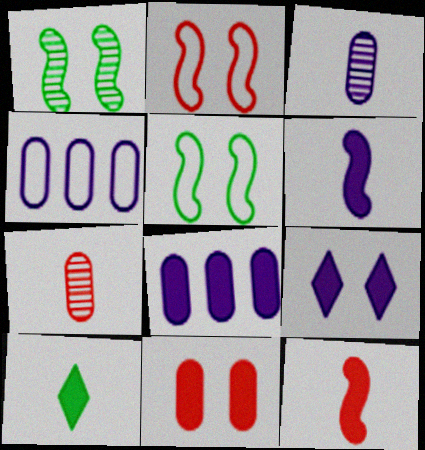[[6, 8, 9]]